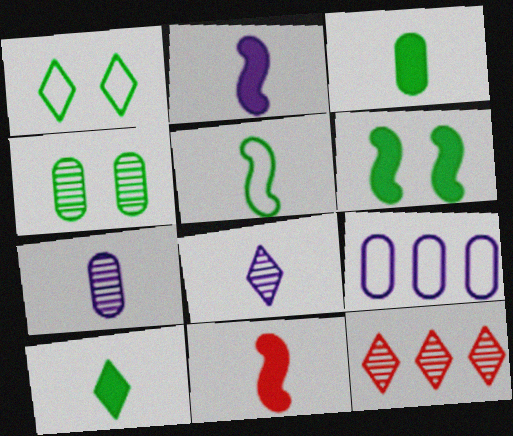[[1, 4, 6]]